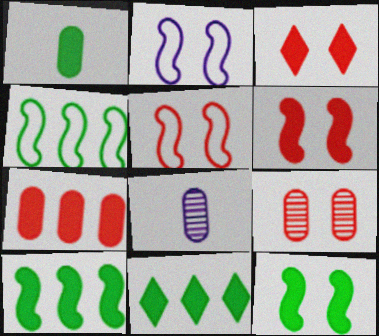[[1, 11, 12], 
[3, 4, 8], 
[3, 5, 9], 
[5, 8, 11]]